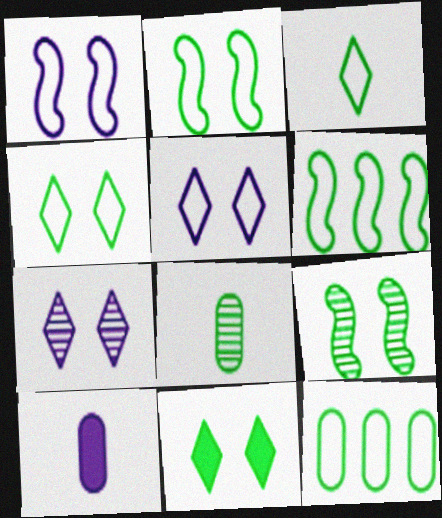[[2, 3, 12], 
[6, 8, 11]]